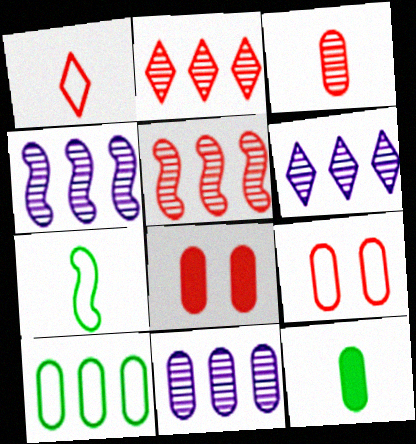[[1, 5, 8], 
[4, 6, 11], 
[6, 7, 8], 
[9, 11, 12]]